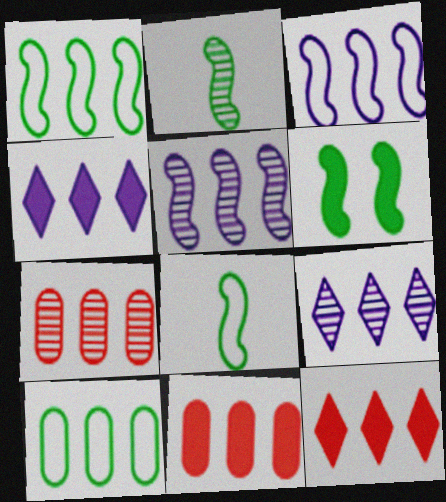[[1, 2, 6], 
[1, 4, 7], 
[1, 9, 11], 
[5, 10, 12]]